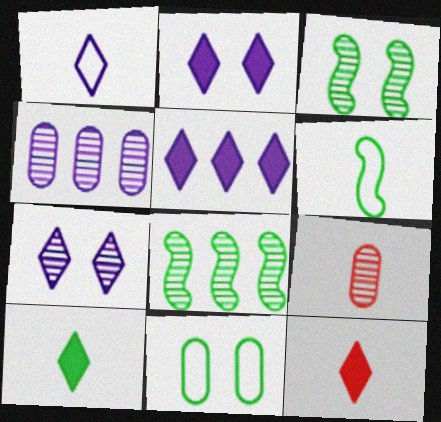[[1, 5, 7], 
[7, 8, 9], 
[8, 10, 11]]